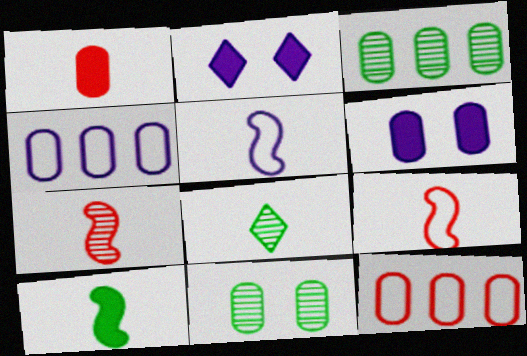[[1, 4, 11], 
[1, 5, 8], 
[2, 3, 9], 
[5, 7, 10]]